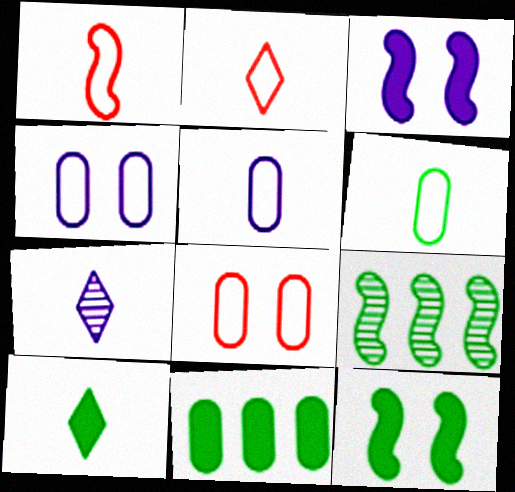[[1, 3, 9], 
[2, 7, 10], 
[10, 11, 12]]